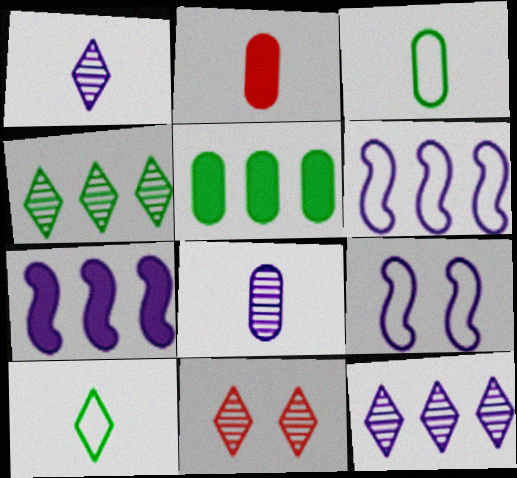[[1, 4, 11], 
[2, 3, 8], 
[2, 4, 9], 
[3, 7, 11]]